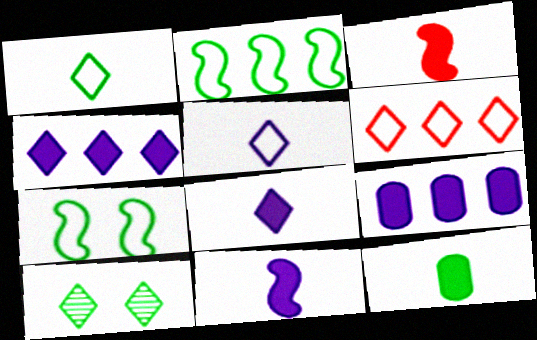[[2, 10, 12], 
[3, 8, 12], 
[6, 8, 10]]